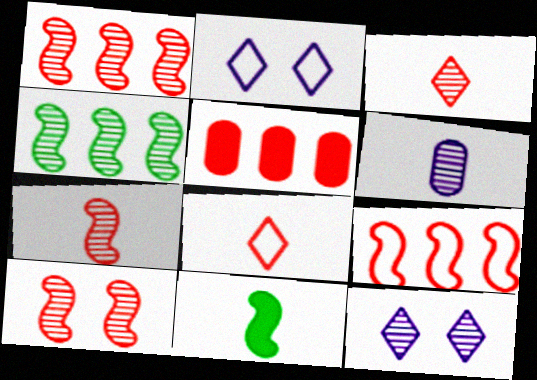[[1, 7, 10], 
[5, 8, 10], 
[6, 8, 11]]